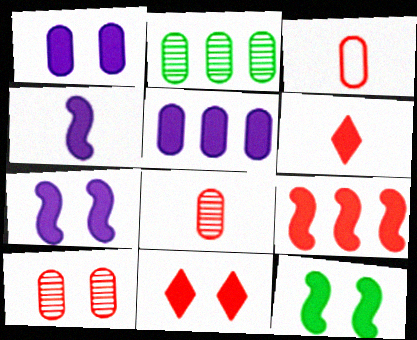[[1, 2, 3], 
[1, 11, 12], 
[4, 9, 12], 
[5, 6, 12]]